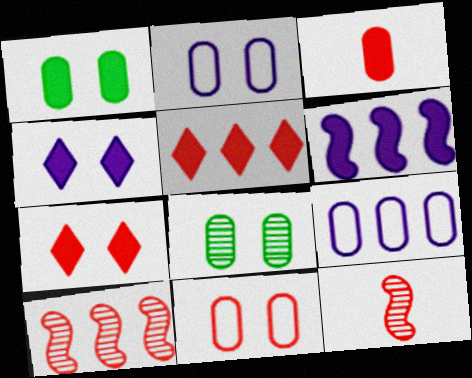[[3, 8, 9], 
[5, 11, 12]]